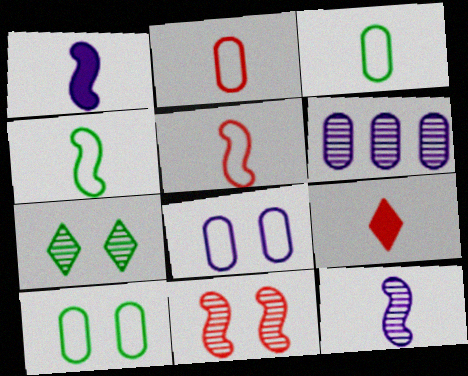[[3, 9, 12]]